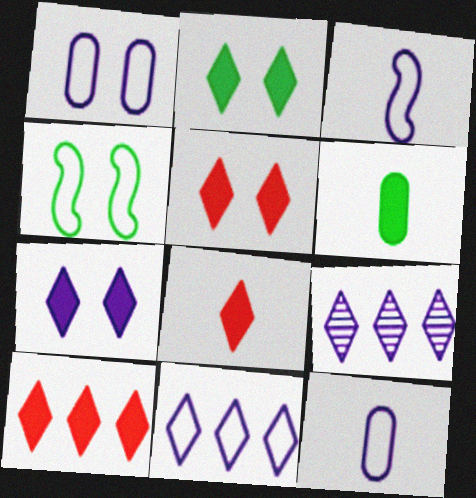[[1, 3, 11], 
[2, 5, 7], 
[5, 8, 10]]